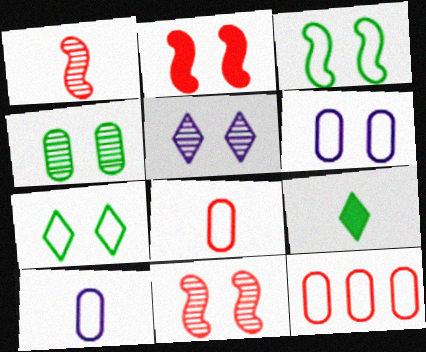[[1, 9, 10], 
[4, 5, 11]]